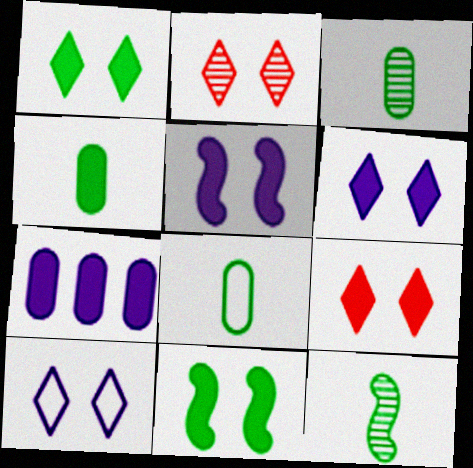[[1, 2, 10], 
[1, 6, 9], 
[3, 4, 8]]